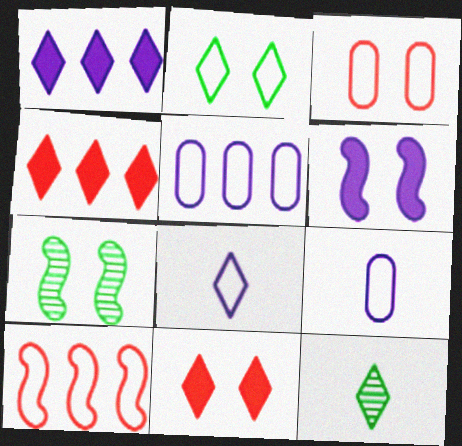[[2, 9, 10], 
[4, 7, 9]]